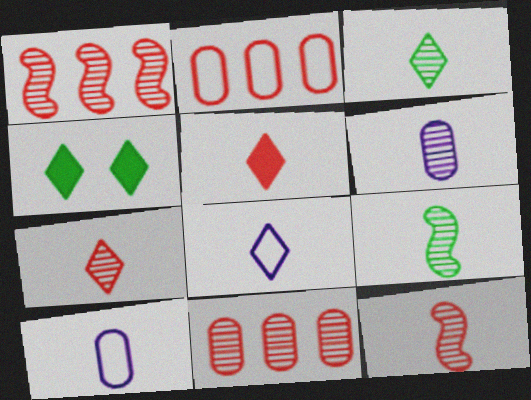[[1, 4, 10], 
[3, 5, 8], 
[3, 6, 12], 
[5, 9, 10], 
[6, 7, 9]]